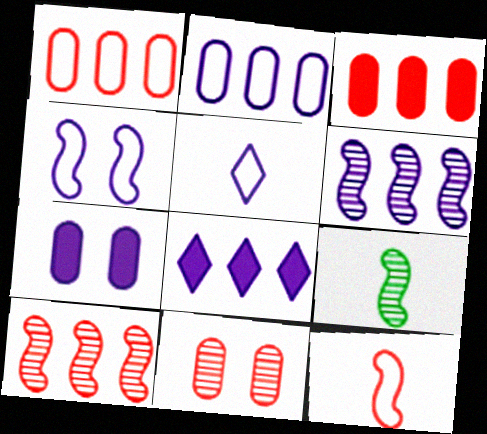[[2, 4, 5], 
[2, 6, 8], 
[5, 6, 7]]